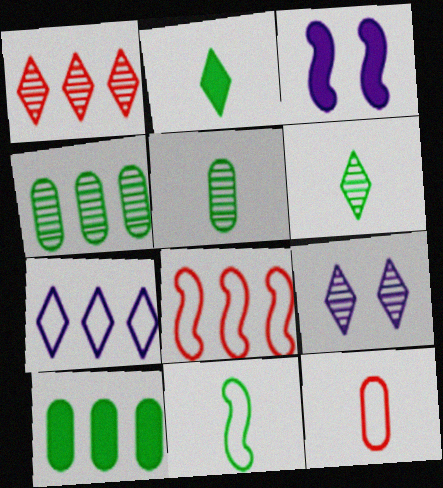[[1, 6, 9], 
[2, 5, 11]]